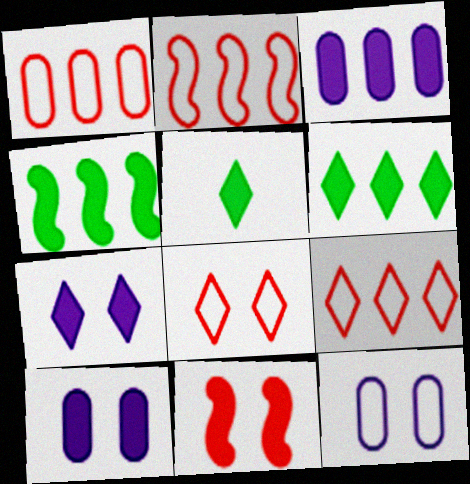[[1, 2, 9], 
[3, 5, 11]]